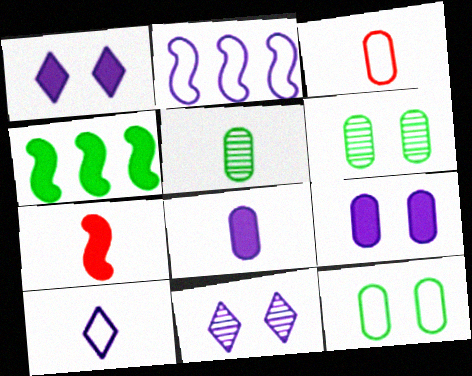[[2, 8, 11], 
[3, 4, 11], 
[3, 5, 8], 
[5, 7, 10]]